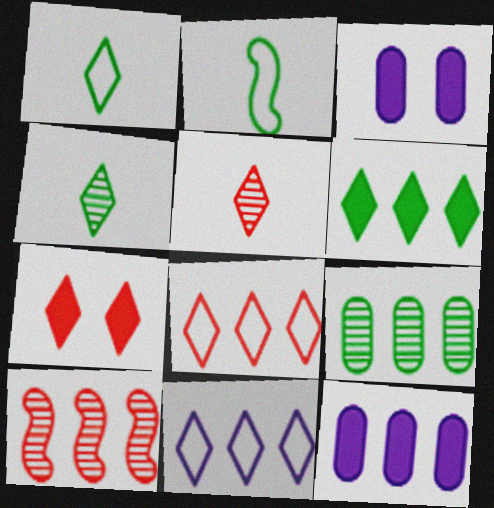[[1, 3, 10], 
[4, 7, 11], 
[5, 7, 8]]